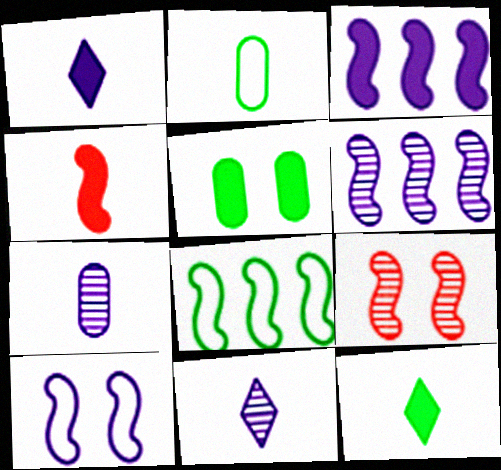[[2, 4, 11]]